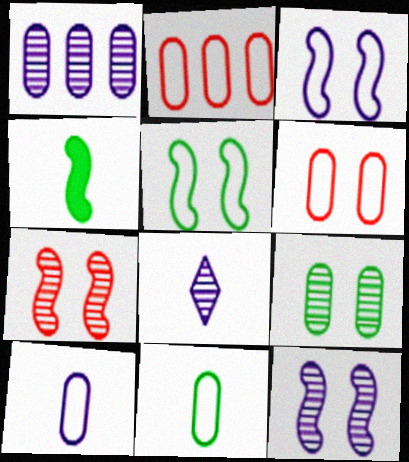[[1, 8, 12]]